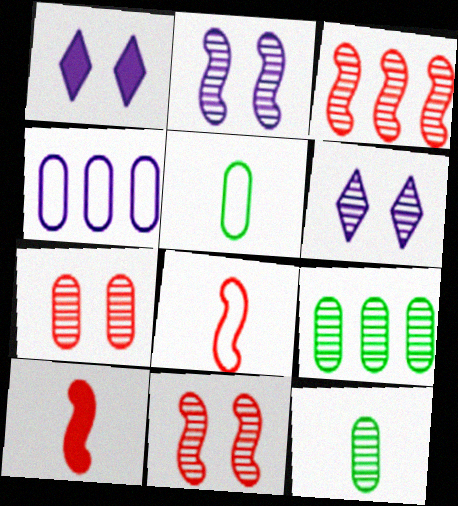[[1, 3, 5], 
[1, 8, 9], 
[3, 6, 12]]